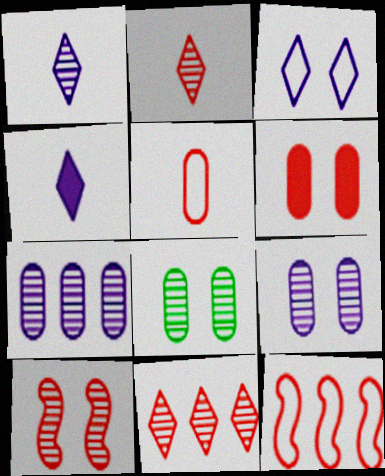[[2, 6, 12], 
[4, 8, 12]]